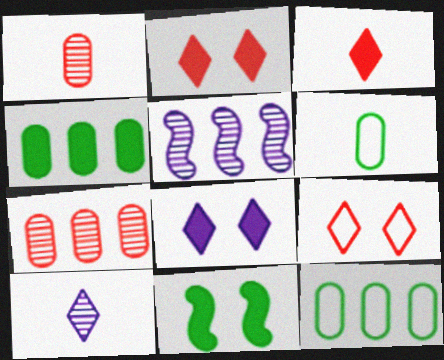[[2, 5, 6]]